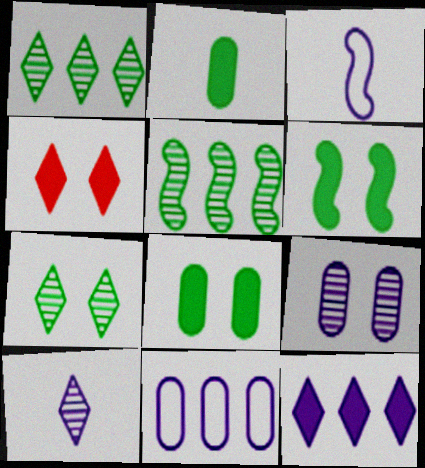[[3, 9, 12]]